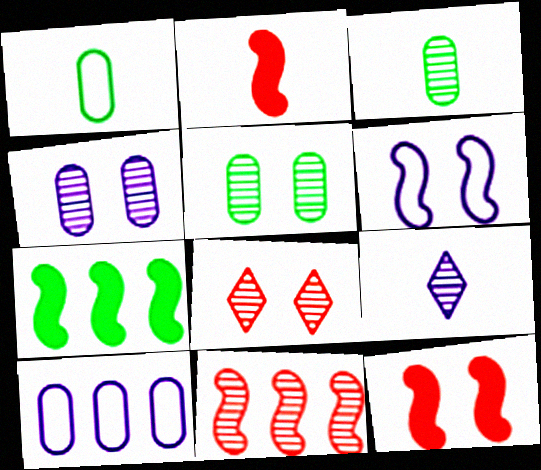[[1, 2, 9], 
[5, 9, 11]]